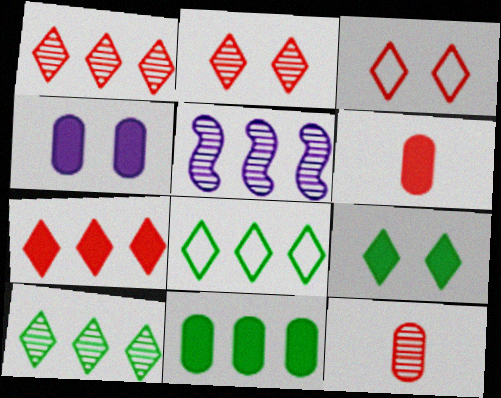[[4, 6, 11]]